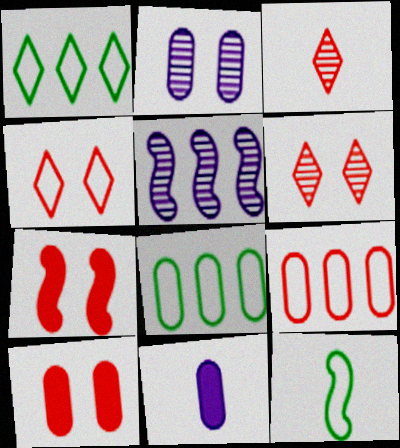[[3, 7, 9], 
[3, 11, 12], 
[5, 7, 12]]